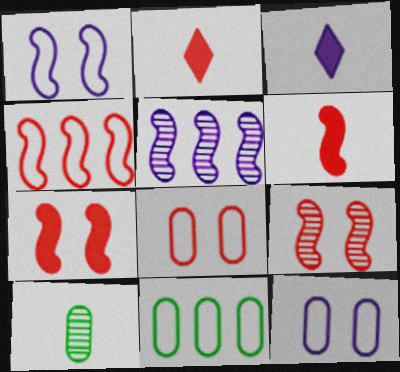[[3, 5, 12], 
[3, 9, 11], 
[4, 6, 9]]